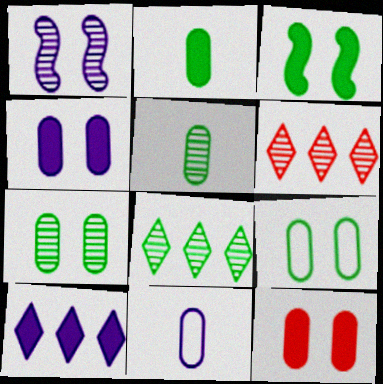[[1, 5, 6], 
[1, 10, 11], 
[3, 6, 11]]